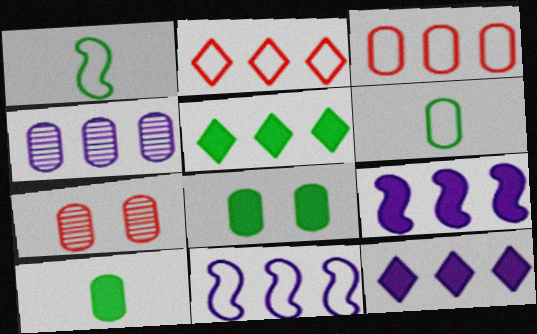[[1, 7, 12], 
[4, 11, 12]]